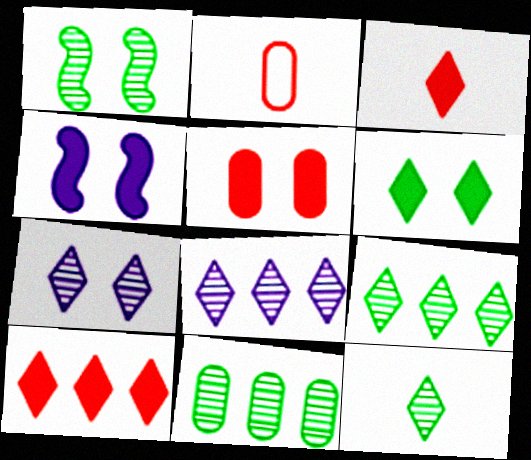[[1, 11, 12], 
[2, 4, 9], 
[4, 5, 6]]